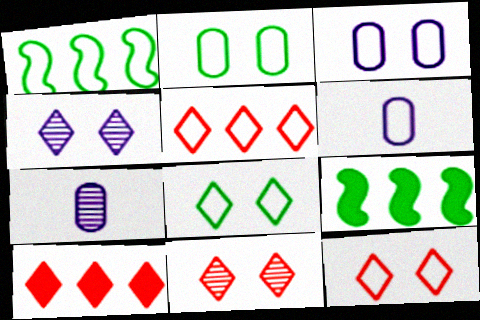[[1, 6, 12], 
[6, 9, 11], 
[7, 9, 12]]